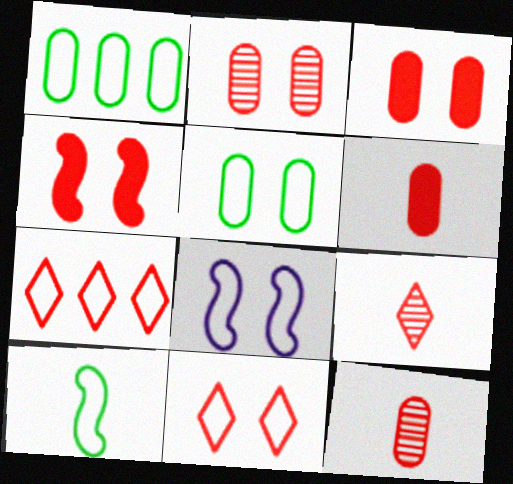[[2, 4, 11], 
[4, 7, 12], 
[5, 8, 11]]